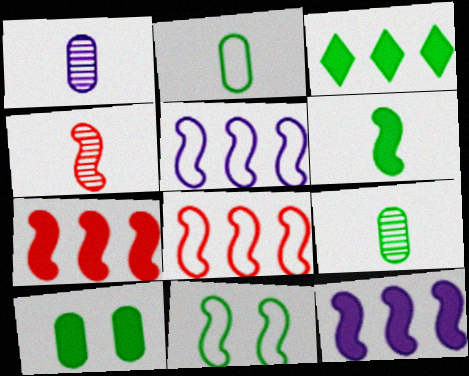[[3, 6, 10], 
[3, 9, 11], 
[4, 11, 12]]